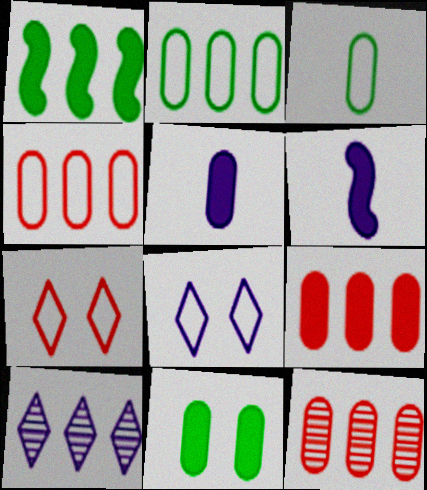[[1, 4, 10], 
[4, 9, 12], 
[5, 9, 11]]